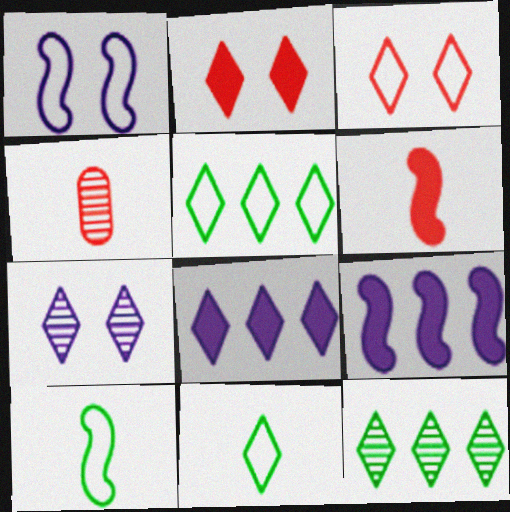[]